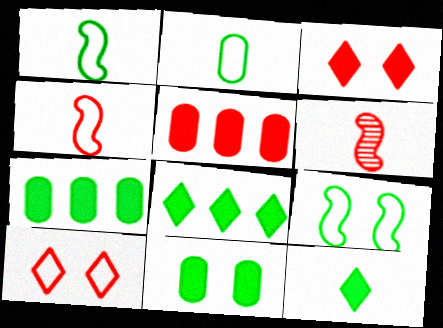[[5, 6, 10]]